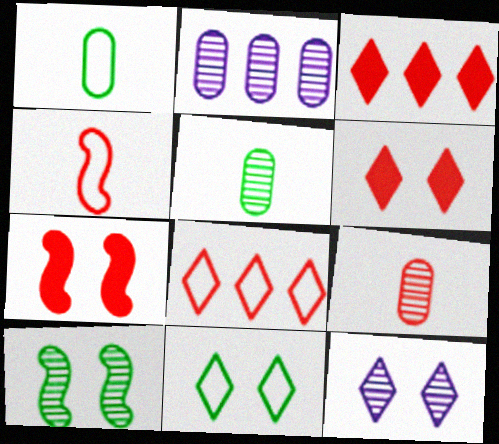[[6, 11, 12], 
[7, 8, 9]]